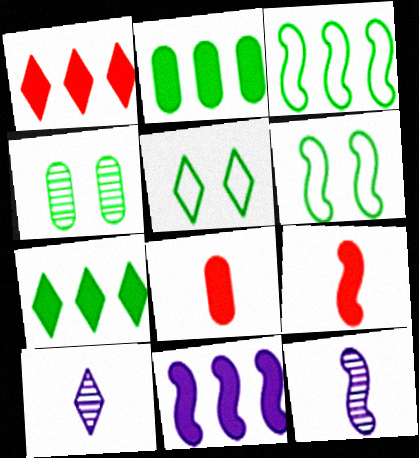[[1, 2, 11], 
[1, 5, 10]]